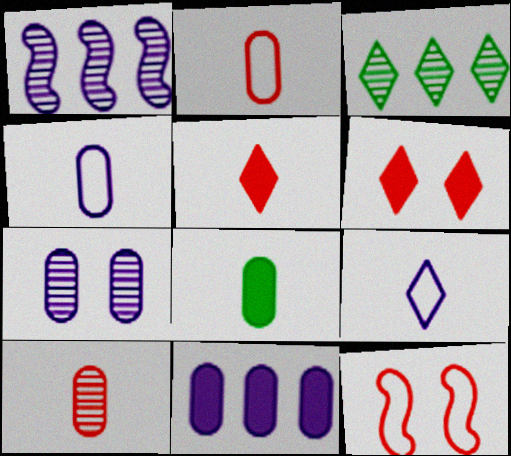[[3, 6, 9], 
[4, 7, 11], 
[4, 8, 10]]